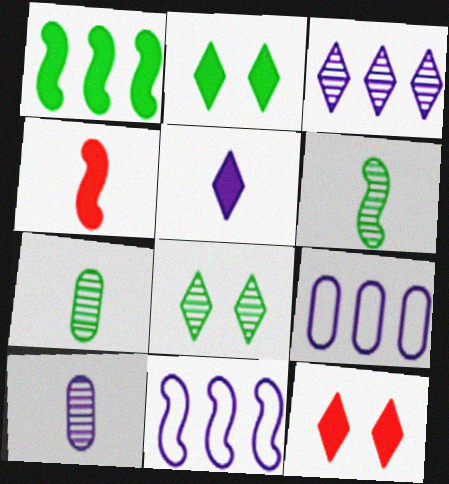[[4, 8, 9], 
[6, 9, 12], 
[7, 11, 12]]